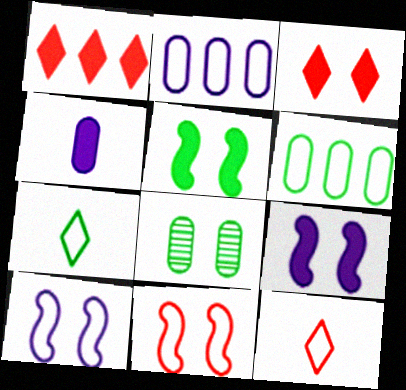[[1, 4, 5], 
[2, 7, 11], 
[3, 8, 10], 
[6, 10, 12]]